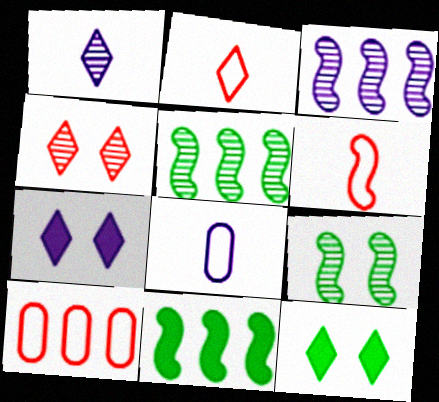[[3, 7, 8], 
[4, 8, 11]]